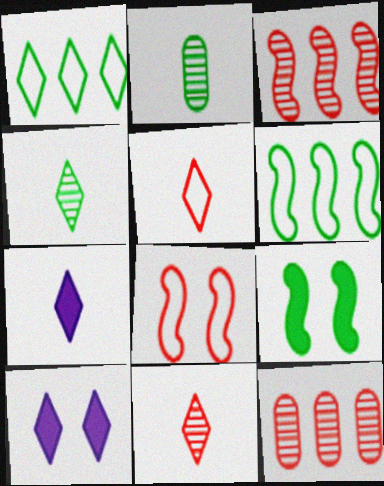[[1, 2, 9], 
[1, 10, 11], 
[4, 5, 7]]